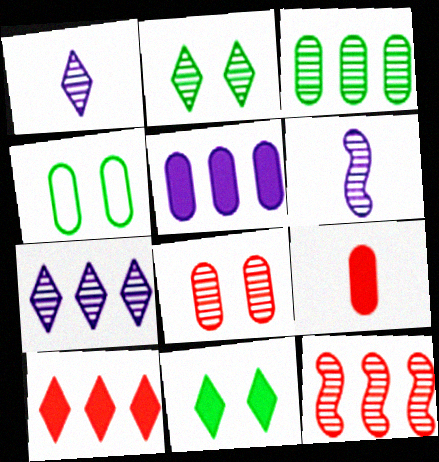[[3, 7, 12], 
[4, 6, 10]]